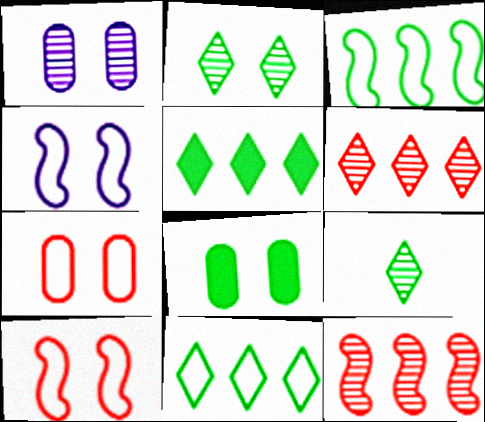[[1, 7, 8], 
[1, 9, 12], 
[3, 8, 9]]